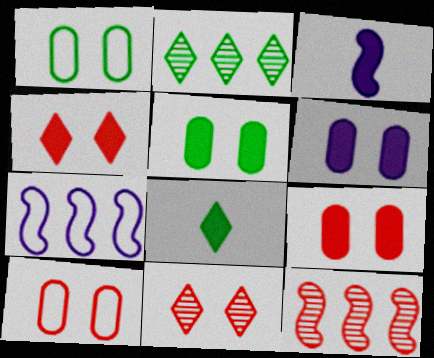[[2, 3, 10], 
[5, 6, 9]]